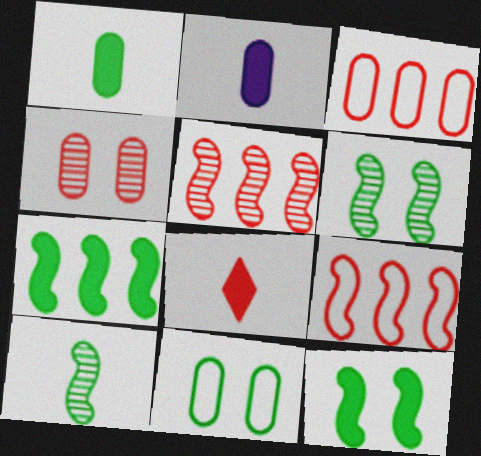[[4, 8, 9]]